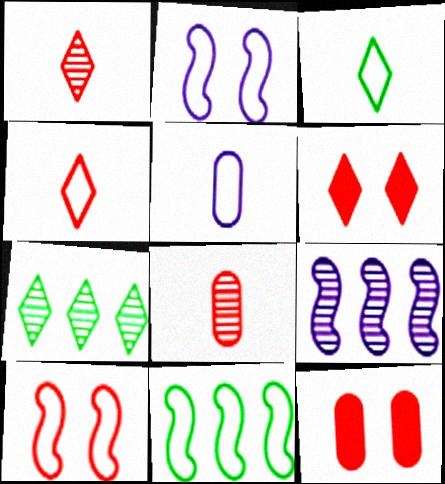[[3, 9, 12]]